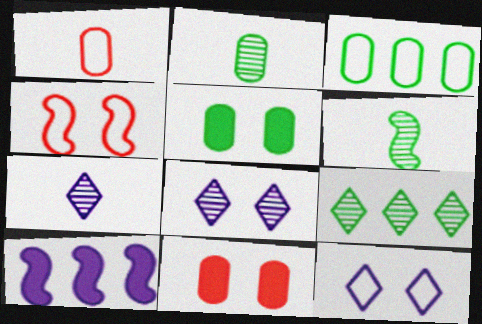[[2, 3, 5], 
[4, 5, 8], 
[4, 6, 10]]